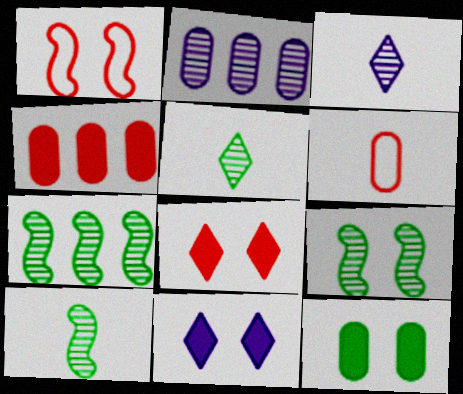[[2, 6, 12], 
[6, 7, 11], 
[7, 9, 10]]